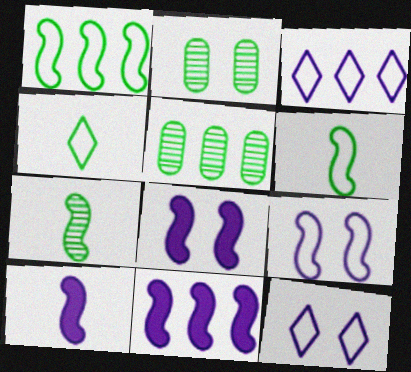[[8, 10, 11]]